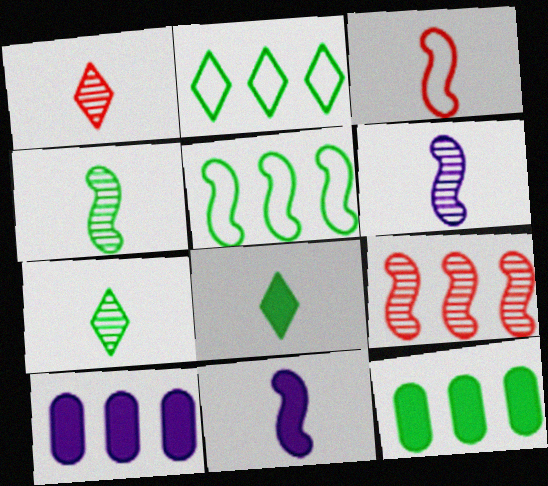[[2, 9, 10], 
[3, 4, 11]]